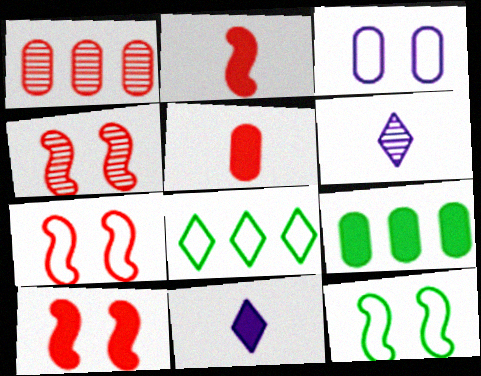[[1, 11, 12], 
[4, 7, 10], 
[6, 7, 9], 
[9, 10, 11]]